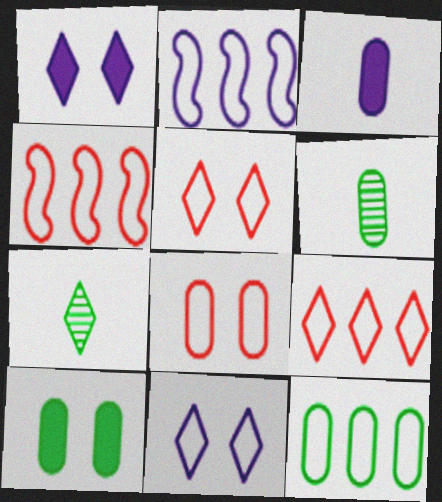[[1, 4, 6], 
[1, 7, 9], 
[2, 9, 12], 
[6, 10, 12]]